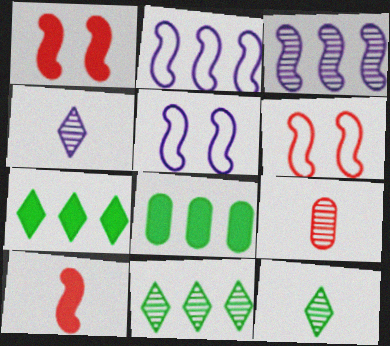[[4, 6, 8], 
[5, 7, 9]]